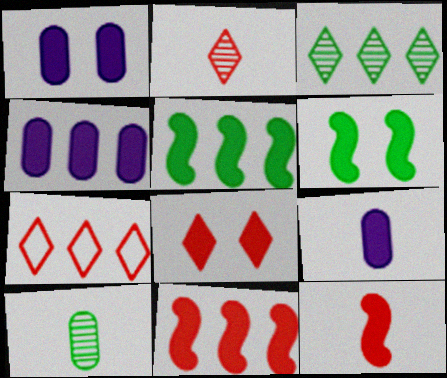[[1, 4, 9], 
[1, 6, 8], 
[2, 7, 8], 
[5, 8, 9]]